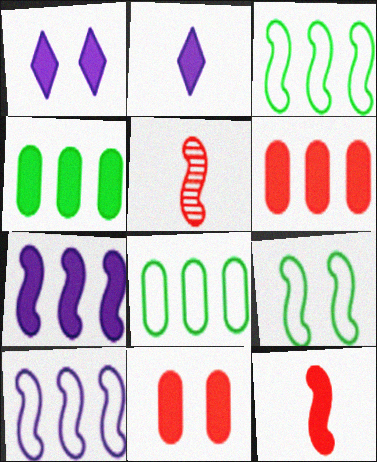[[1, 4, 12], 
[1, 5, 8], 
[5, 7, 9]]